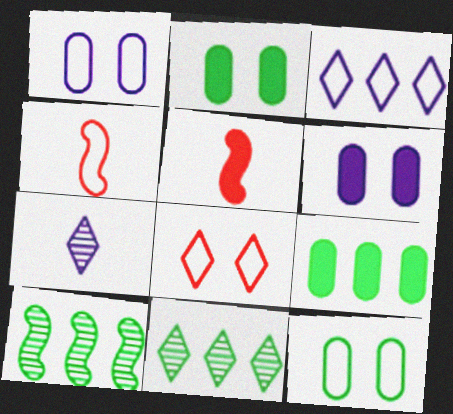[[1, 5, 11], 
[3, 4, 12], 
[4, 6, 11]]